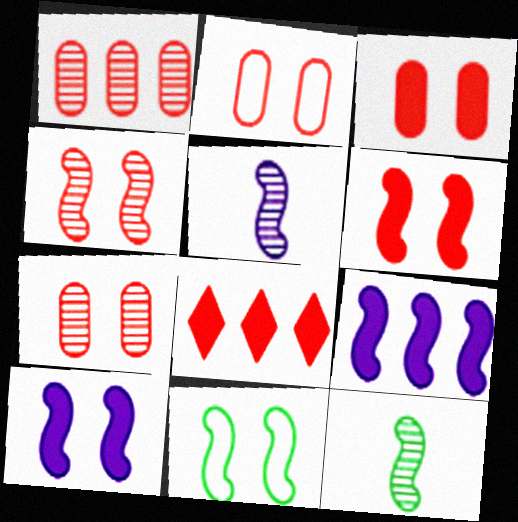[[2, 3, 7], 
[4, 10, 11]]